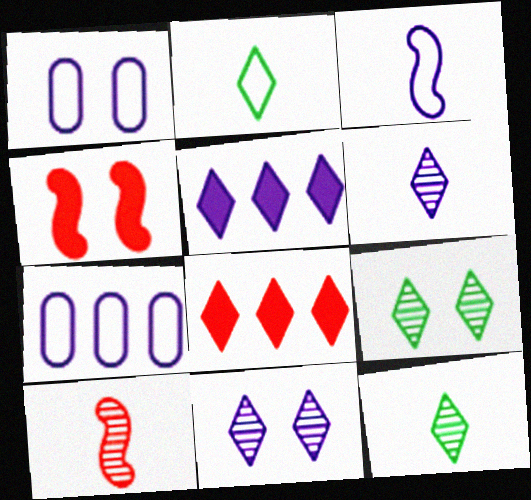[[1, 4, 9], 
[2, 8, 11], 
[4, 7, 12]]